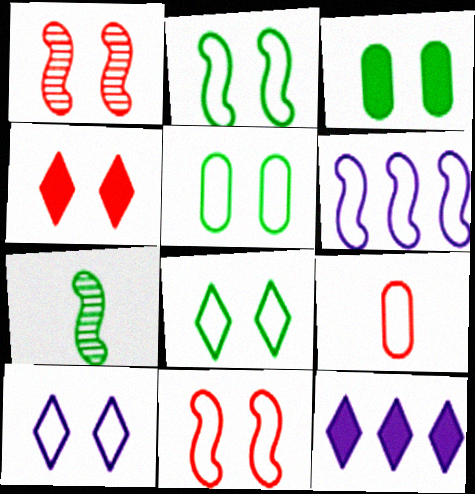[[1, 3, 10], 
[2, 5, 8], 
[5, 10, 11], 
[6, 8, 9]]